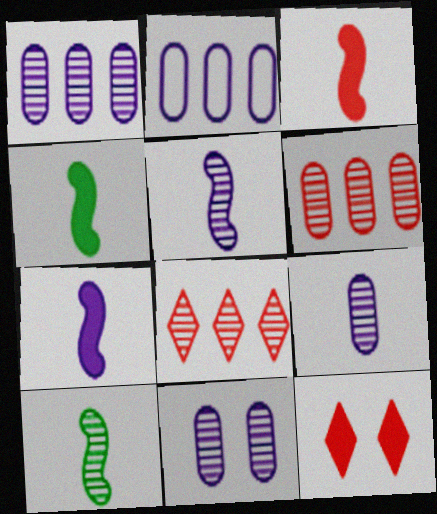[[1, 9, 11], 
[2, 10, 12], 
[3, 4, 7], 
[8, 10, 11]]